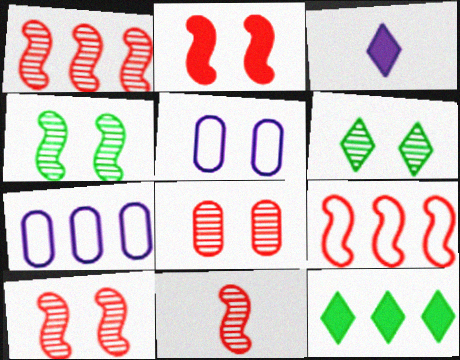[[1, 7, 12], 
[1, 10, 11], 
[2, 5, 6], 
[2, 9, 11], 
[5, 11, 12]]